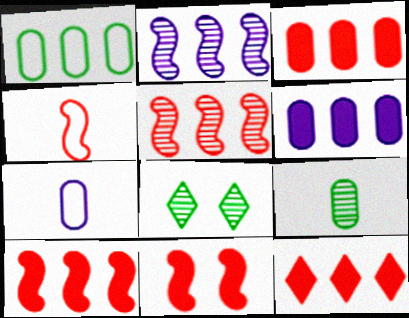[[1, 2, 12], 
[3, 10, 12], 
[4, 5, 11], 
[4, 6, 8], 
[7, 8, 10]]